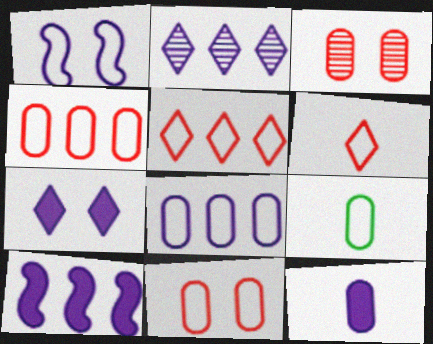[[1, 2, 12], 
[1, 5, 9], 
[2, 8, 10], 
[7, 10, 12], 
[8, 9, 11]]